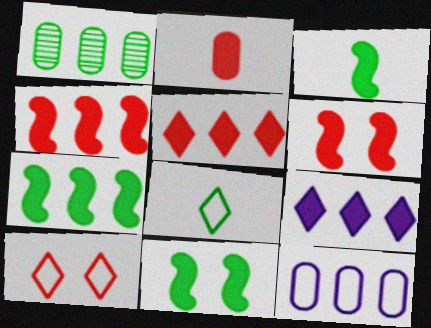[[1, 8, 11], 
[2, 5, 6], 
[2, 9, 11], 
[3, 7, 11]]